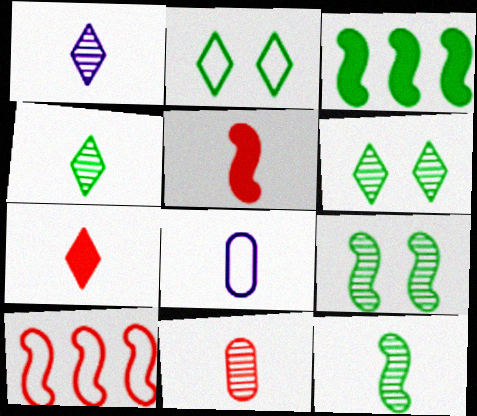[[1, 11, 12], 
[2, 8, 10], 
[4, 5, 8], 
[7, 8, 12]]